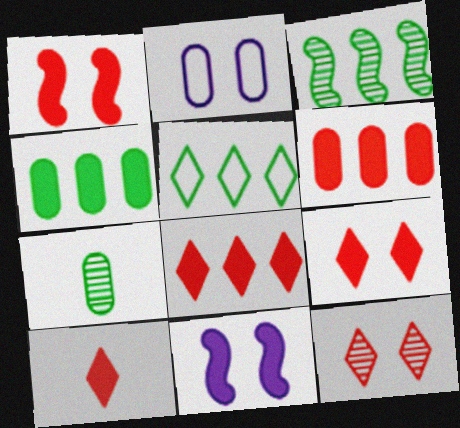[[1, 6, 10], 
[2, 3, 10], 
[2, 6, 7], 
[3, 4, 5], 
[4, 10, 11], 
[8, 9, 10]]